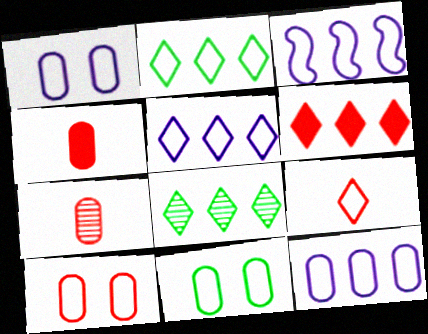[[1, 10, 11], 
[3, 5, 12], 
[3, 9, 11], 
[5, 6, 8]]